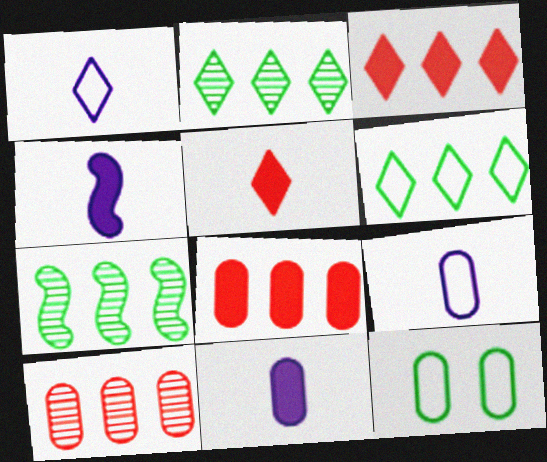[[10, 11, 12]]